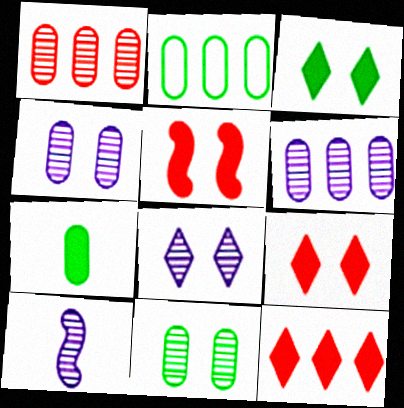[[2, 7, 11], 
[2, 9, 10], 
[6, 8, 10]]